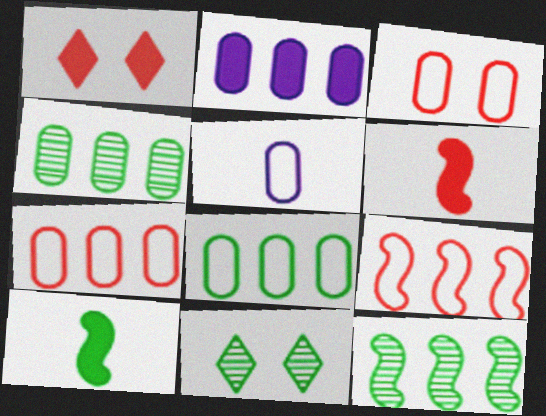[[1, 2, 10], 
[1, 5, 12], 
[2, 4, 7], 
[3, 5, 8], 
[8, 10, 11]]